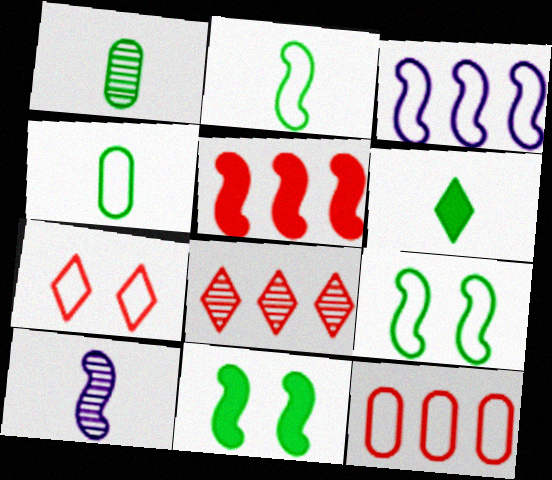[[1, 2, 6], 
[3, 4, 7], 
[5, 8, 12], 
[5, 9, 10]]